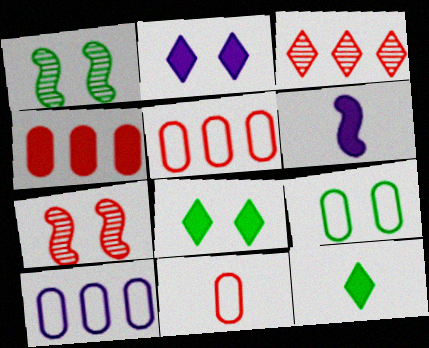[[1, 8, 9], 
[2, 7, 9], 
[3, 6, 9], 
[4, 6, 8], 
[7, 10, 12], 
[9, 10, 11]]